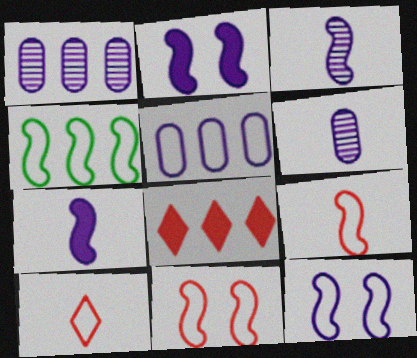[[1, 4, 8], 
[4, 9, 12]]